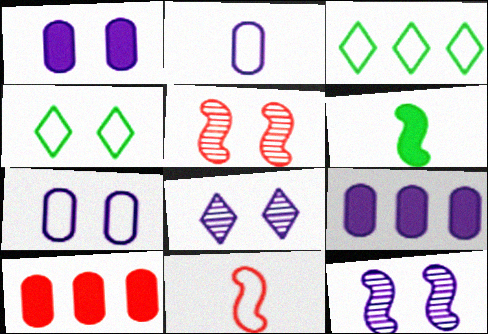[[1, 4, 5], 
[3, 7, 11]]